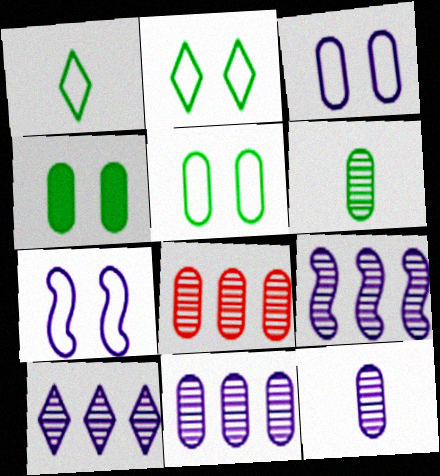[[9, 10, 11]]